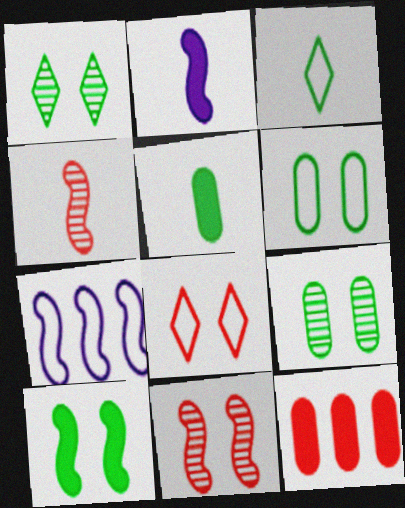[[1, 6, 10], 
[4, 7, 10], 
[4, 8, 12]]